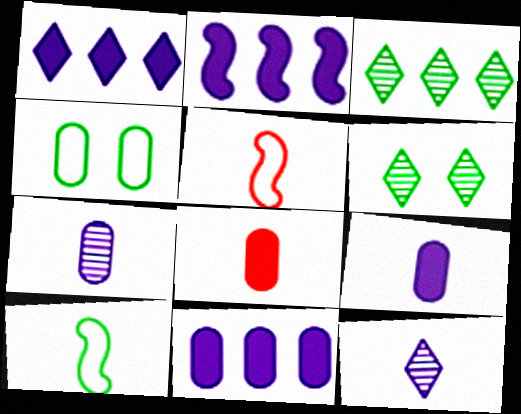[[1, 2, 11], 
[5, 6, 11], 
[8, 10, 12]]